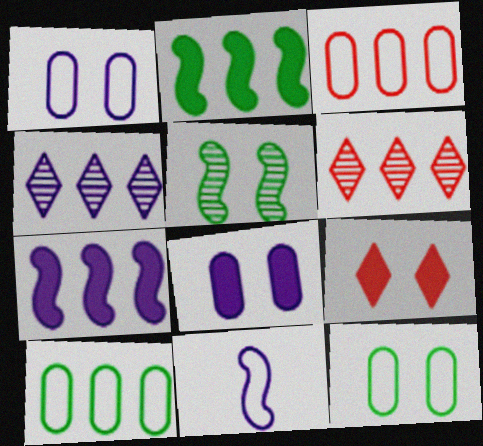[[1, 5, 9], 
[2, 3, 4], 
[4, 8, 11], 
[6, 7, 10]]